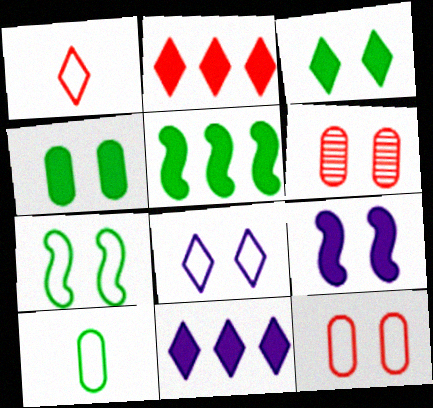[[7, 8, 12]]